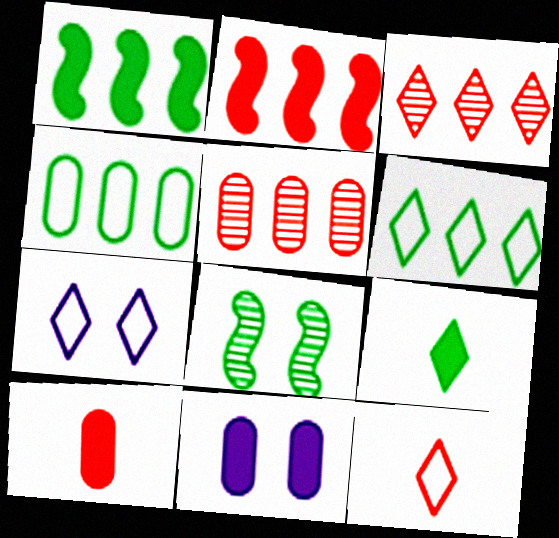[[2, 9, 11], 
[3, 7, 9], 
[4, 8, 9], 
[6, 7, 12]]